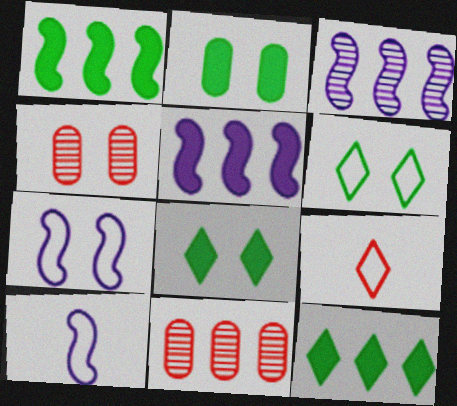[[2, 3, 9], 
[4, 7, 8], 
[4, 10, 12], 
[8, 10, 11]]